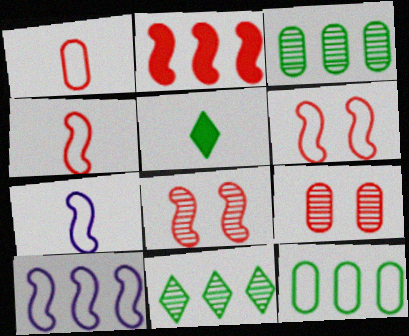[[2, 4, 8], 
[5, 9, 10]]